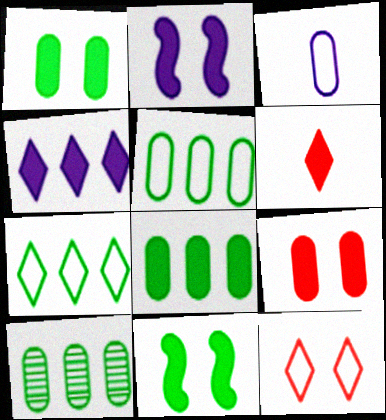[[2, 6, 8], 
[3, 9, 10], 
[5, 8, 10]]